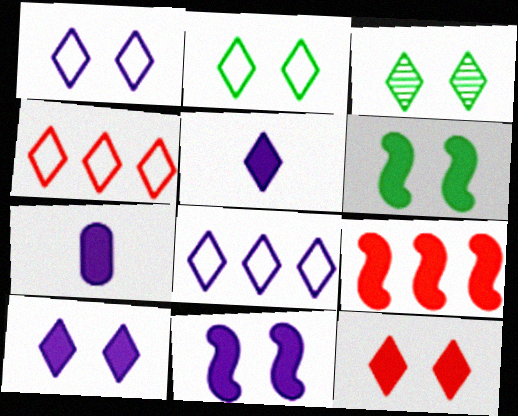[[1, 3, 12], 
[3, 4, 5]]